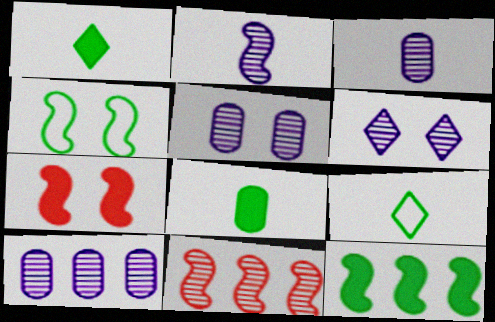[[2, 6, 10], 
[3, 5, 10], 
[7, 9, 10]]